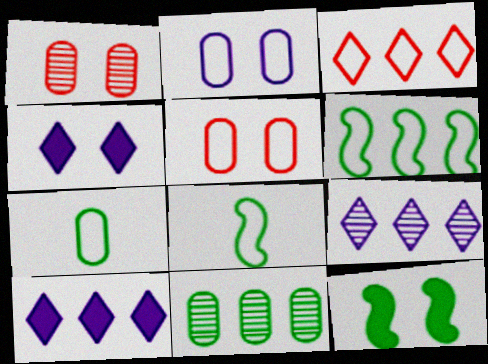[[1, 8, 10], 
[2, 3, 8]]